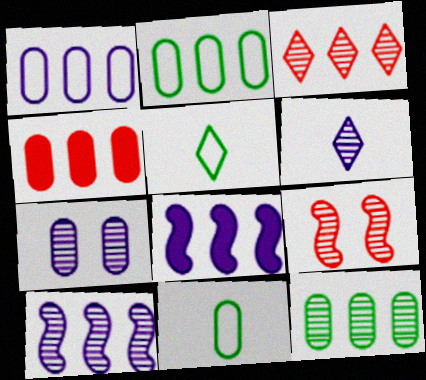[[1, 4, 12], 
[2, 3, 8], 
[3, 10, 12], 
[4, 7, 11], 
[6, 7, 10], 
[6, 9, 12]]